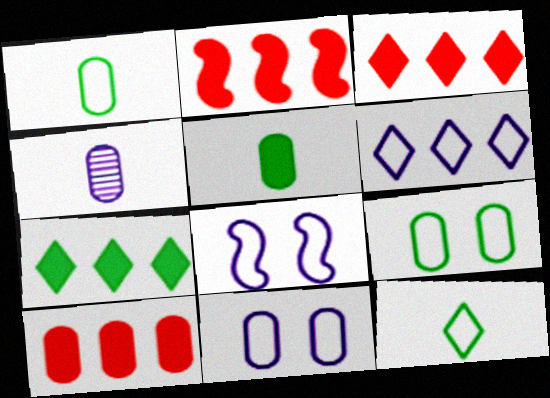[[2, 3, 10], 
[4, 9, 10]]